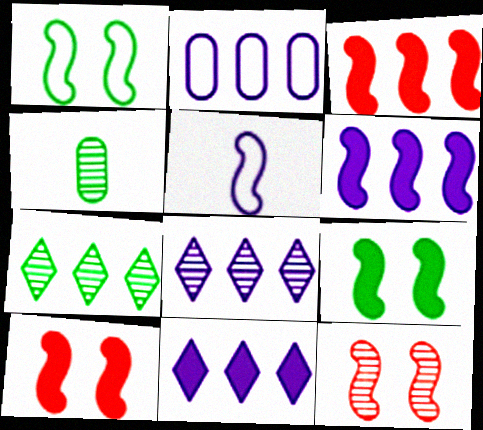[[2, 3, 7], 
[2, 6, 8], 
[4, 8, 12]]